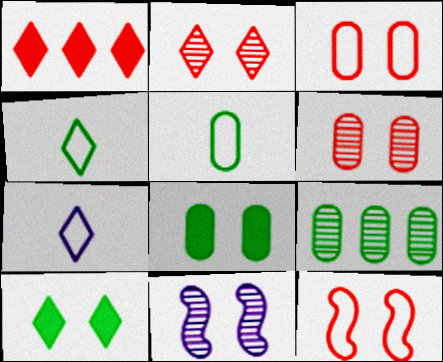[[1, 5, 11], 
[3, 10, 11], 
[5, 8, 9]]